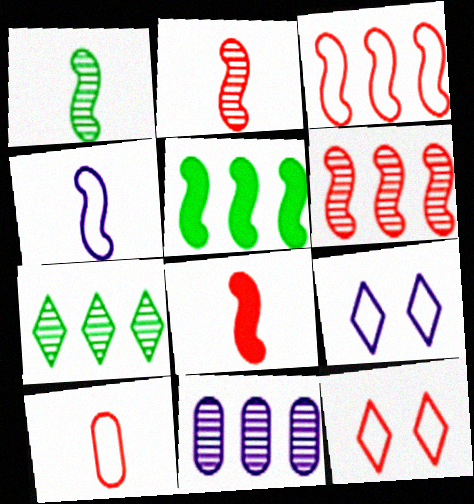[[1, 4, 8], 
[3, 10, 12], 
[6, 7, 11]]